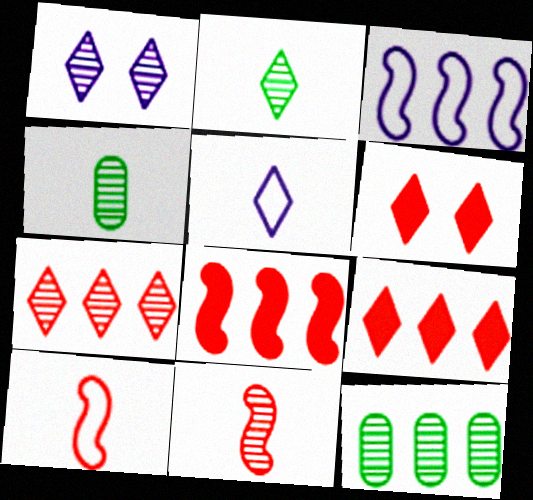[[1, 2, 7], 
[1, 11, 12], 
[3, 4, 6], 
[3, 9, 12]]